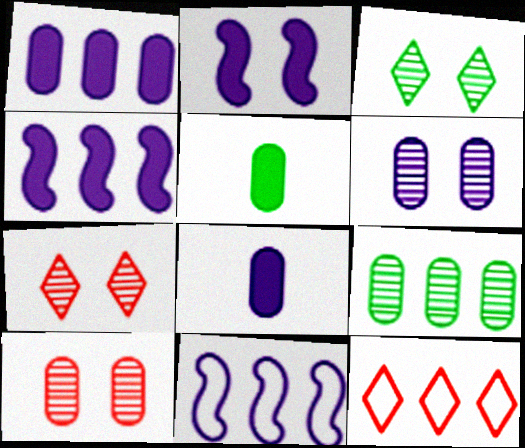[[4, 9, 12], 
[5, 7, 11]]